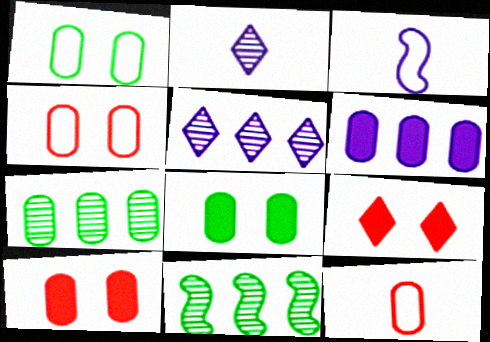[[3, 7, 9]]